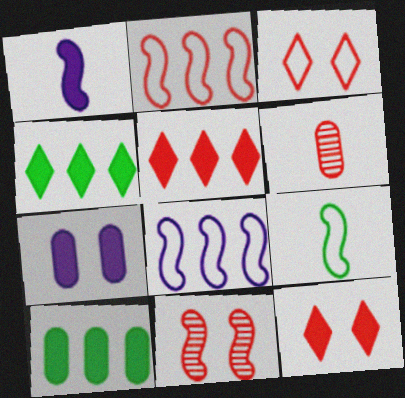[[1, 10, 12], 
[2, 6, 12]]